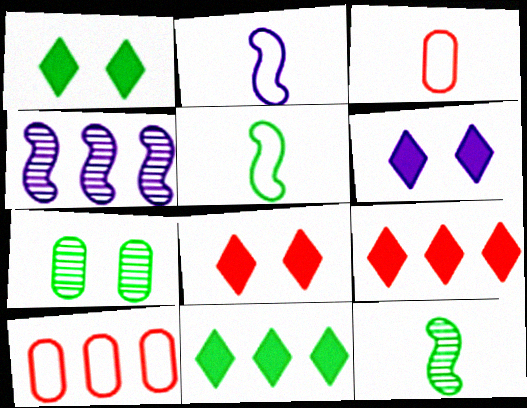[[1, 3, 4], 
[1, 6, 8], 
[2, 7, 9], 
[4, 10, 11], 
[5, 7, 11], 
[6, 10, 12]]